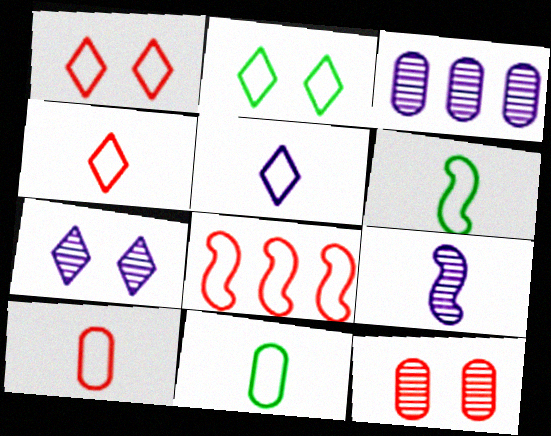[[1, 8, 10], 
[3, 7, 9], 
[5, 6, 10]]